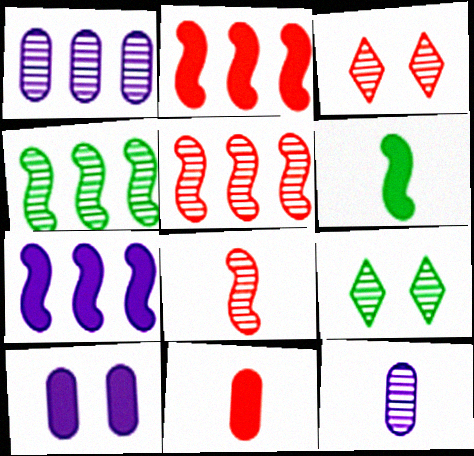[[1, 8, 9], 
[3, 4, 12], 
[5, 9, 12]]